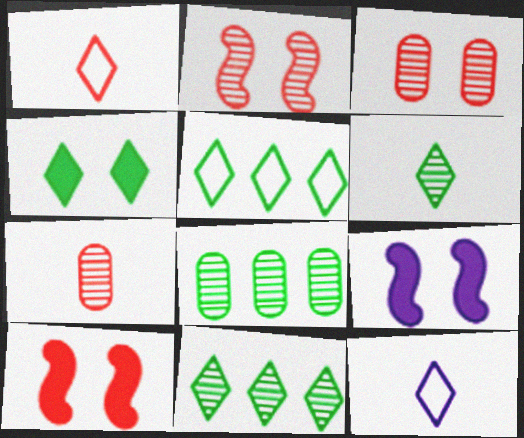[[1, 8, 9], 
[4, 5, 6], 
[5, 7, 9], 
[8, 10, 12]]